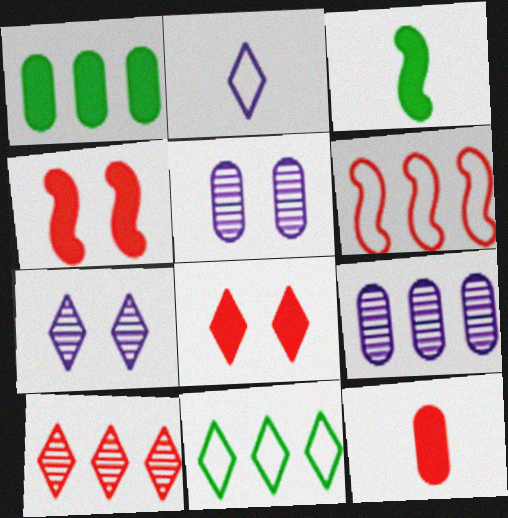[]